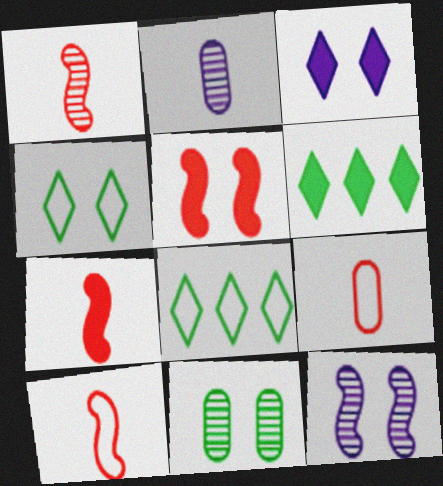[[1, 7, 10], 
[2, 5, 8], 
[6, 9, 12]]